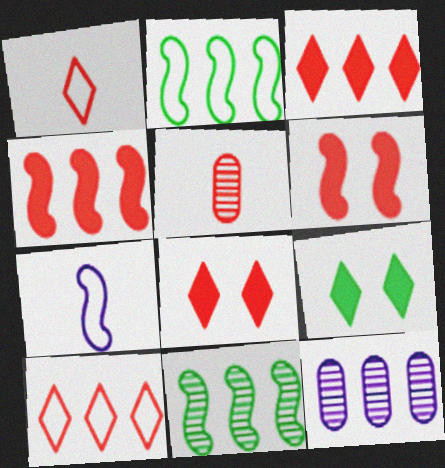[[2, 3, 12], 
[5, 6, 10], 
[6, 7, 11]]